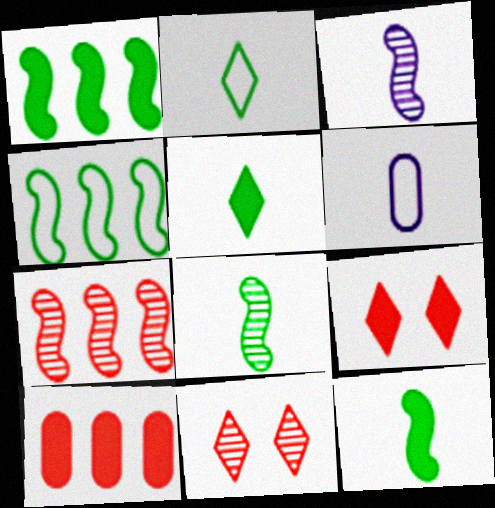[[1, 6, 11]]